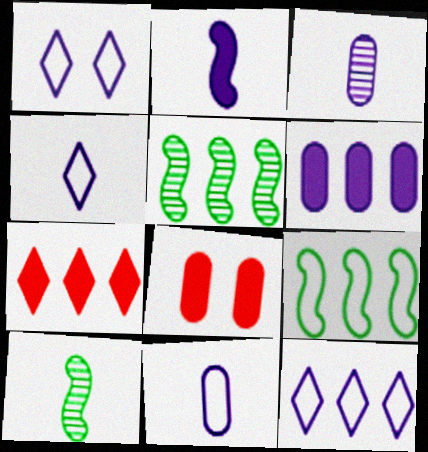[[1, 4, 12], 
[2, 3, 4], 
[4, 5, 8], 
[8, 10, 12]]